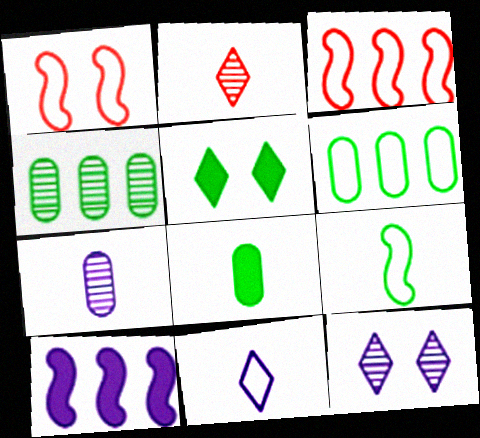[[1, 6, 11], 
[3, 5, 7], 
[3, 8, 12], 
[4, 5, 9]]